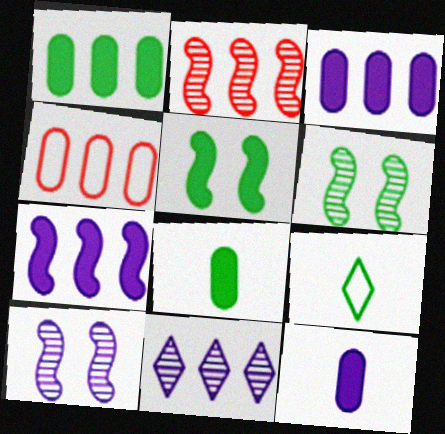[[1, 6, 9]]